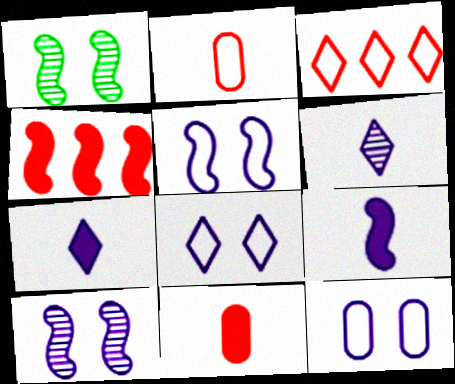[[5, 8, 12]]